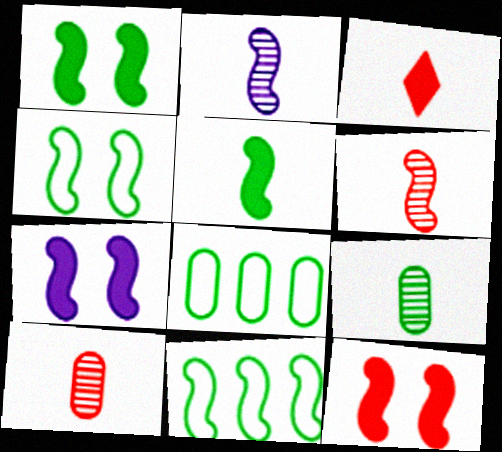[[1, 7, 12], 
[2, 11, 12], 
[6, 7, 11]]